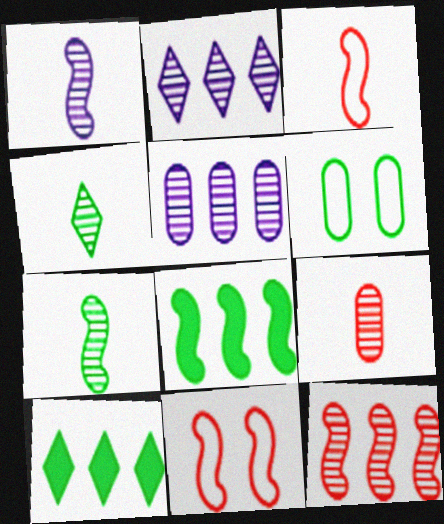[[1, 4, 9], 
[1, 8, 11], 
[4, 6, 8], 
[6, 7, 10]]